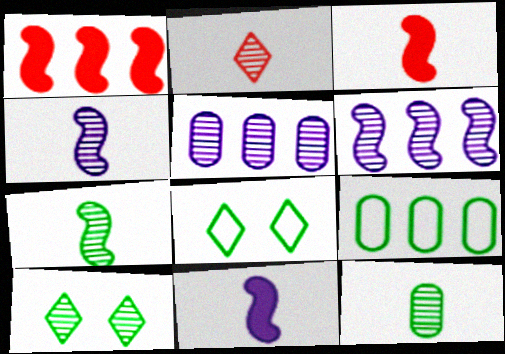[[2, 4, 12], 
[3, 5, 8]]